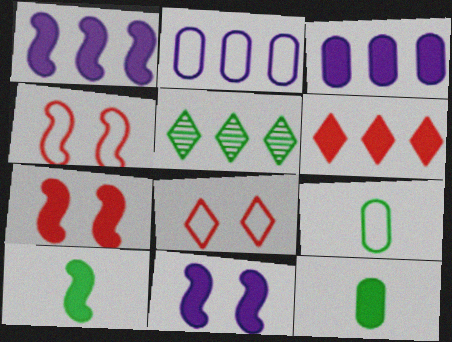[[1, 7, 10], 
[6, 11, 12]]